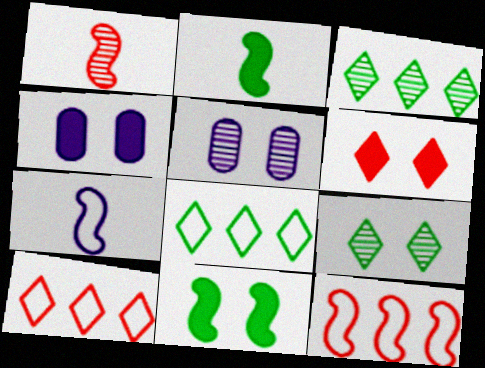[[1, 2, 7], 
[1, 3, 5], 
[1, 4, 8], 
[2, 5, 10], 
[4, 6, 11]]